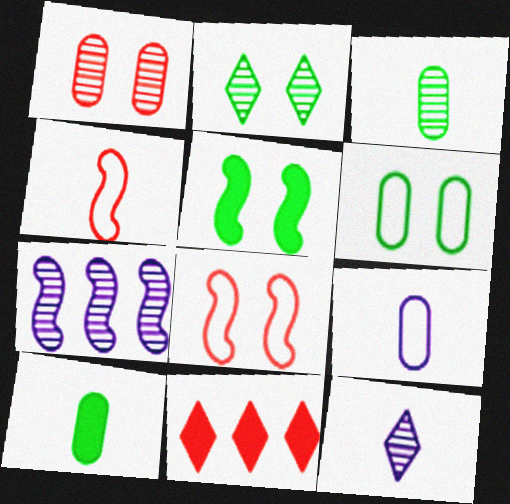[[1, 4, 11], 
[2, 5, 6], 
[4, 5, 7], 
[4, 10, 12]]